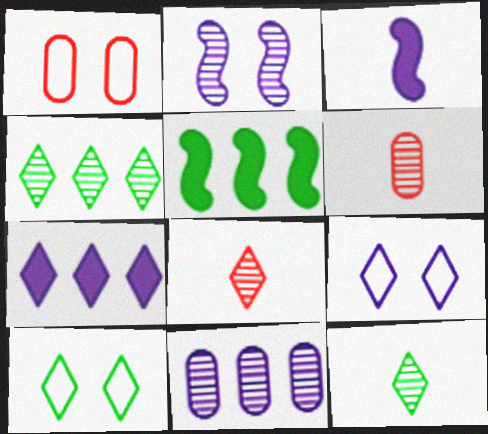[[1, 3, 4], 
[2, 4, 6], 
[3, 9, 11], 
[5, 6, 9], 
[7, 8, 10]]